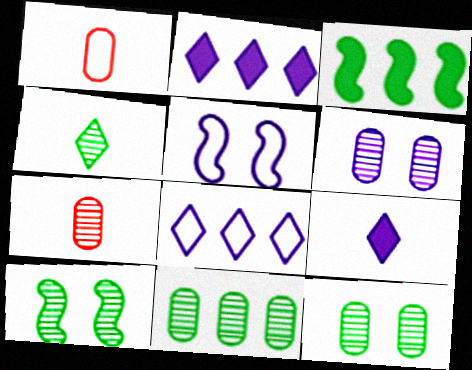[[1, 2, 10], 
[4, 10, 11], 
[6, 7, 11]]